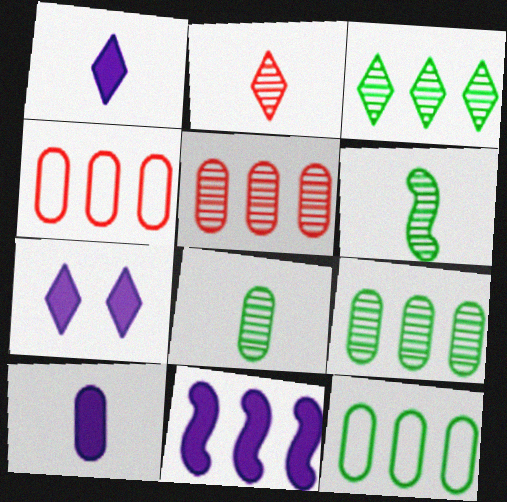[[3, 4, 11], 
[4, 6, 7], 
[7, 10, 11]]